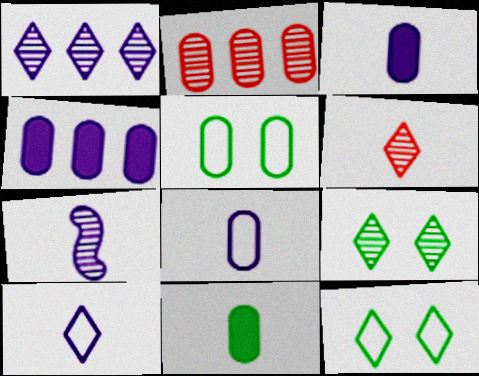[[1, 6, 9], 
[2, 3, 5], 
[2, 7, 9], 
[3, 7, 10]]